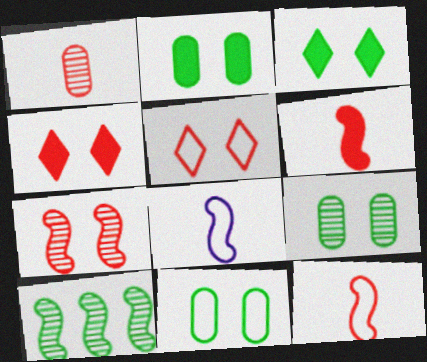[[2, 9, 11]]